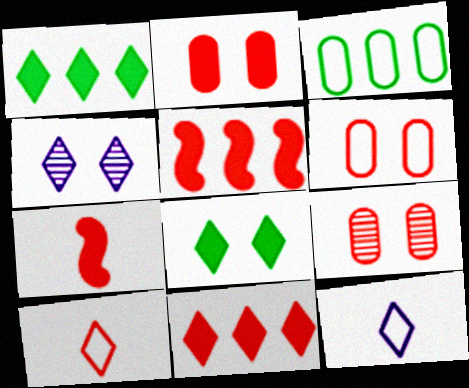[[1, 4, 10], 
[2, 6, 9], 
[2, 7, 11], 
[3, 4, 7], 
[5, 9, 10]]